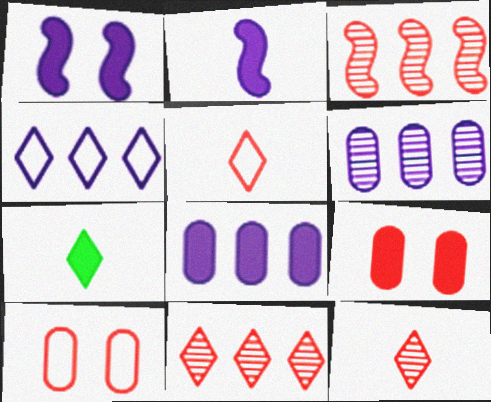[[3, 5, 9]]